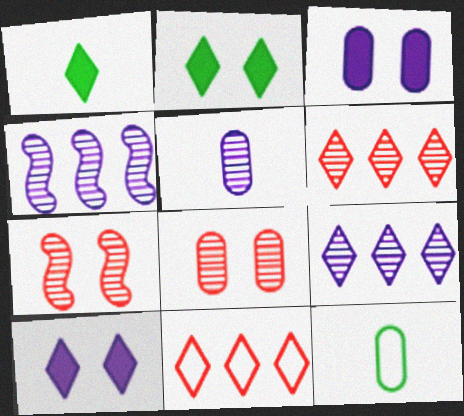[]